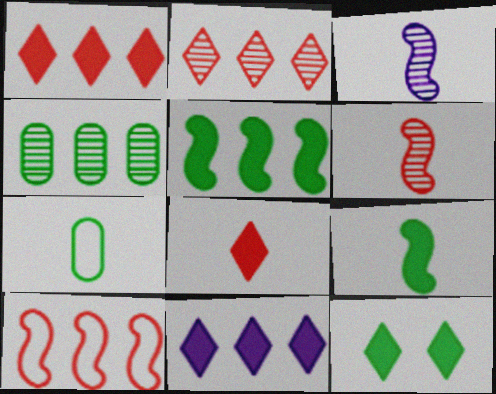[[3, 7, 8], 
[4, 10, 11], 
[8, 11, 12]]